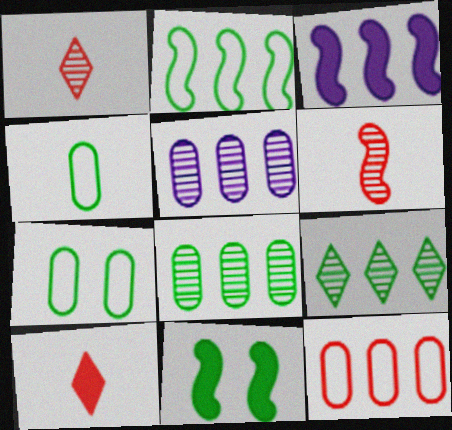[[1, 3, 7], 
[3, 9, 12], 
[4, 9, 11]]